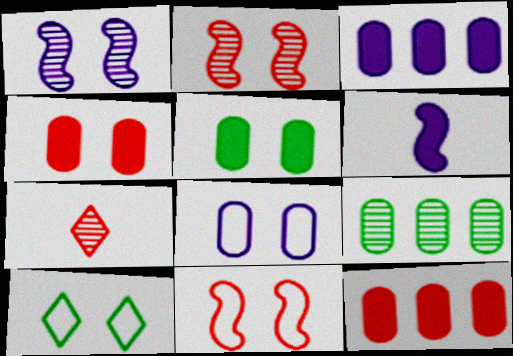[[1, 4, 10], 
[1, 7, 9], 
[7, 11, 12], 
[8, 10, 11]]